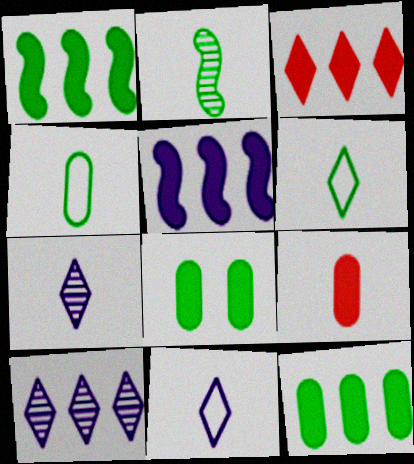[[2, 9, 11], 
[3, 5, 12]]